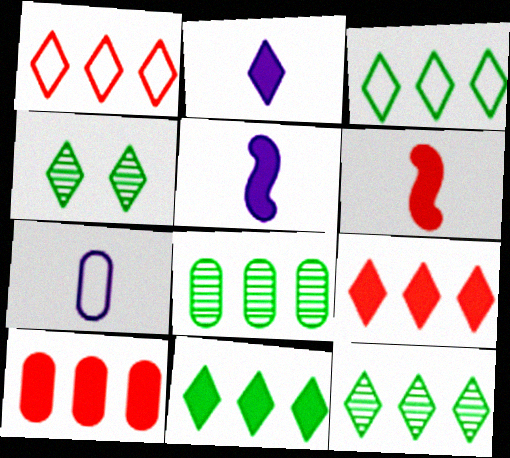[[1, 2, 4], 
[3, 11, 12]]